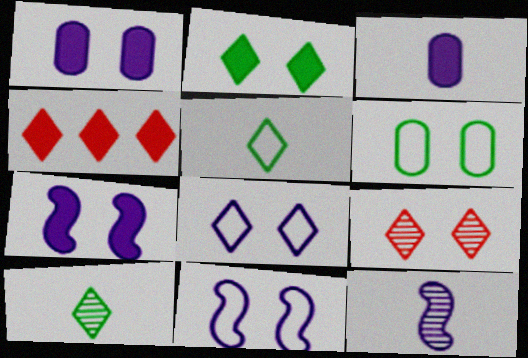[[2, 8, 9], 
[4, 6, 12], 
[4, 8, 10], 
[6, 7, 9]]